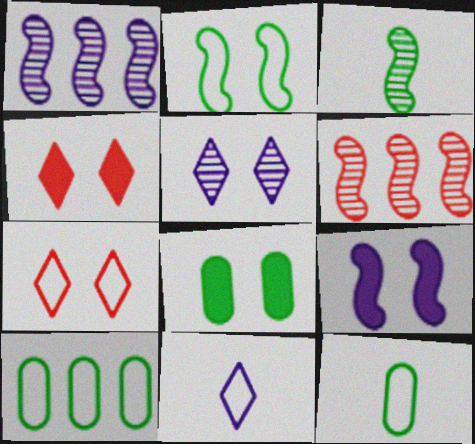[[1, 4, 12], 
[4, 8, 9], 
[6, 8, 11]]